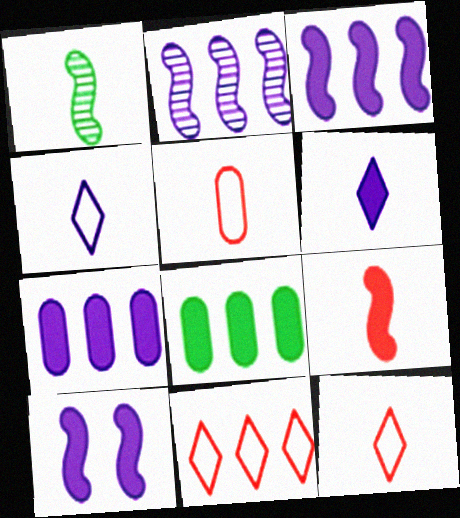[[1, 5, 6], 
[2, 8, 11], 
[6, 7, 10]]